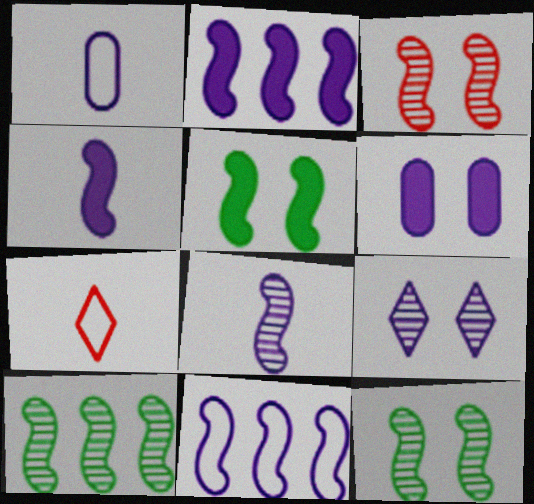[[1, 2, 9], 
[3, 8, 10], 
[6, 7, 10]]